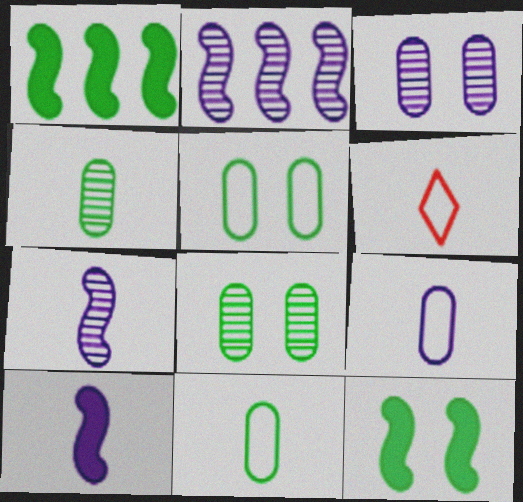[[1, 3, 6], 
[4, 6, 10]]